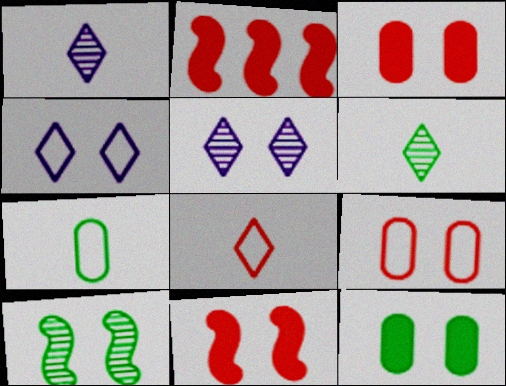[[2, 5, 7], 
[3, 4, 10]]